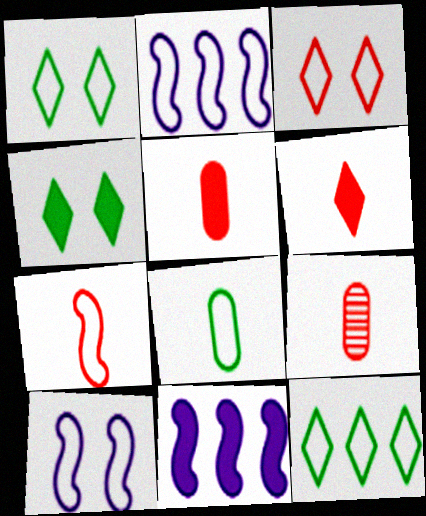[[1, 9, 11], 
[2, 3, 8], 
[2, 4, 9], 
[4, 5, 11], 
[6, 7, 9]]